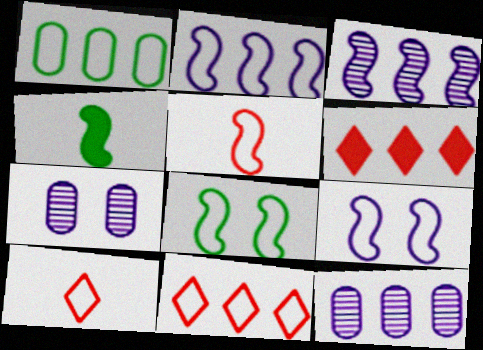[[1, 2, 11], 
[1, 3, 6], 
[1, 9, 10], 
[2, 5, 8], 
[4, 7, 11]]